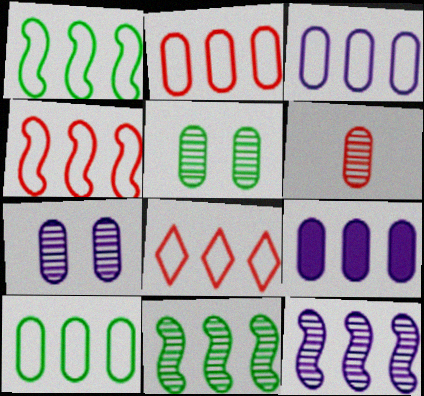[[1, 3, 8], 
[2, 3, 10], 
[2, 4, 8], 
[8, 9, 11]]